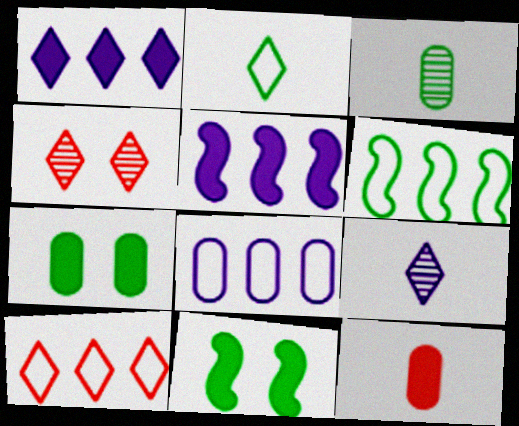[[1, 2, 4], 
[1, 11, 12], 
[6, 8, 10]]